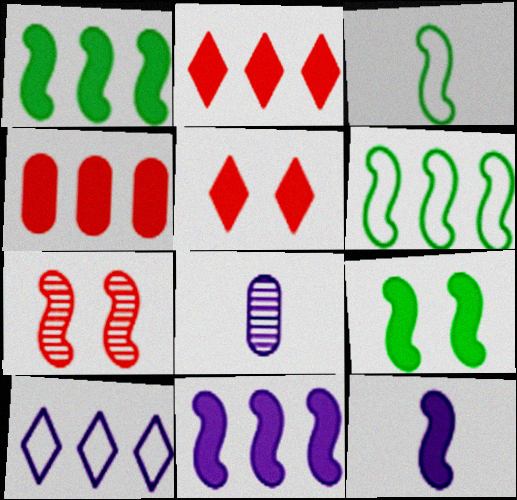[[3, 7, 11], 
[5, 6, 8], 
[6, 7, 12]]